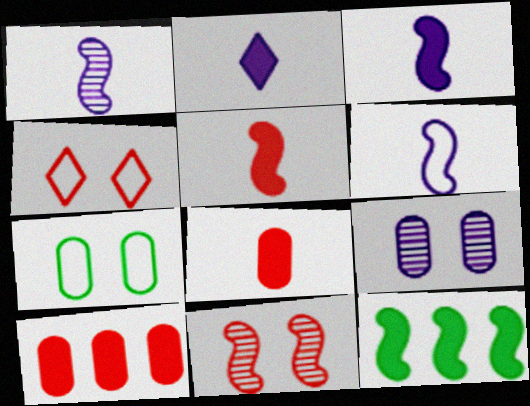[[1, 3, 6], 
[6, 11, 12]]